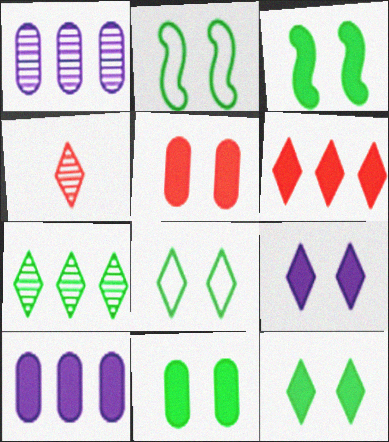[[2, 4, 10], 
[3, 5, 9], 
[3, 11, 12]]